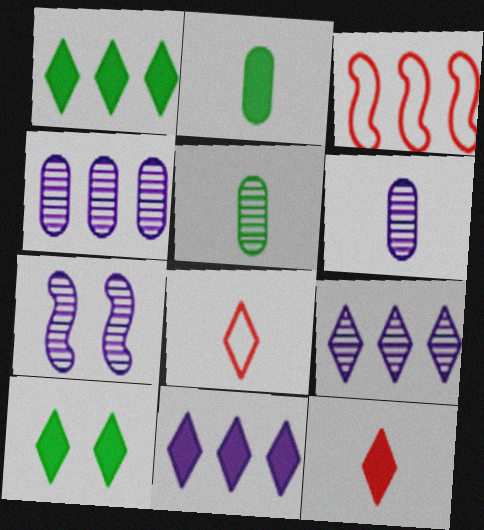[[1, 3, 4], 
[3, 6, 10], 
[6, 7, 9], 
[8, 9, 10], 
[10, 11, 12]]